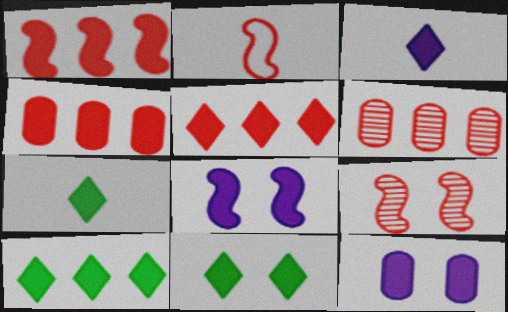[[1, 2, 9], 
[1, 4, 5], 
[1, 7, 12], 
[3, 5, 11], 
[4, 7, 8], 
[7, 10, 11]]